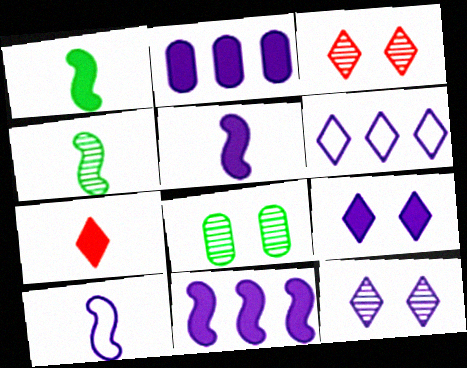[[2, 5, 9], 
[2, 10, 12]]